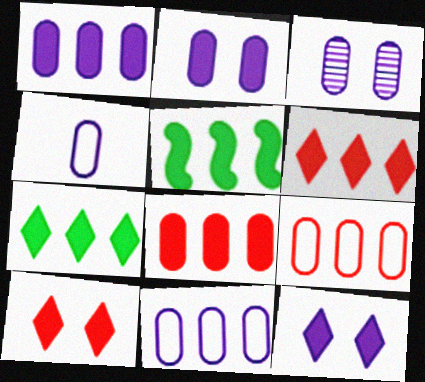[[1, 3, 4], 
[1, 5, 6]]